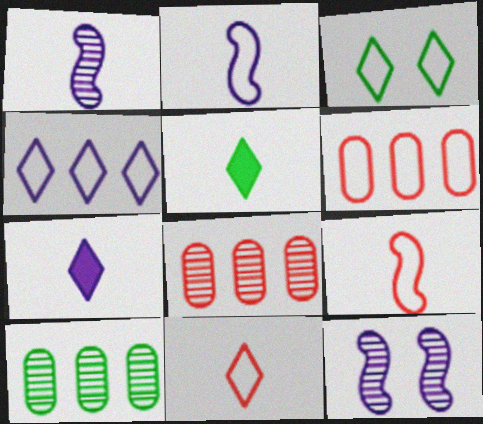[[2, 3, 6], 
[3, 4, 11], 
[5, 6, 12]]